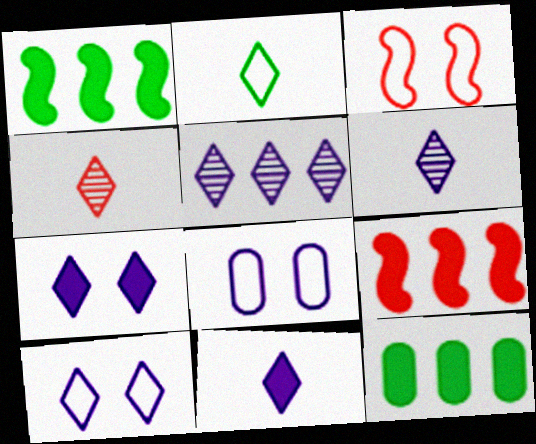[[1, 4, 8], 
[2, 4, 11], 
[3, 6, 12], 
[5, 10, 11]]